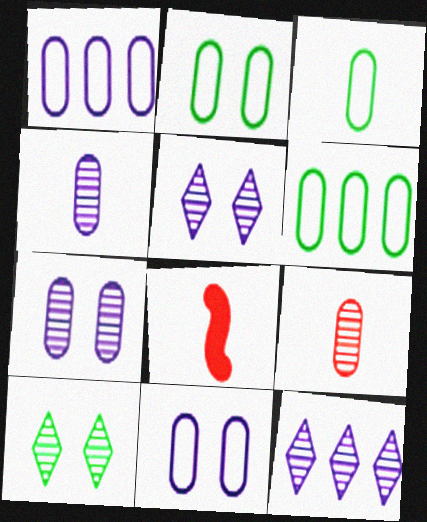[[1, 8, 10], 
[2, 3, 6], 
[2, 8, 12], 
[5, 6, 8]]